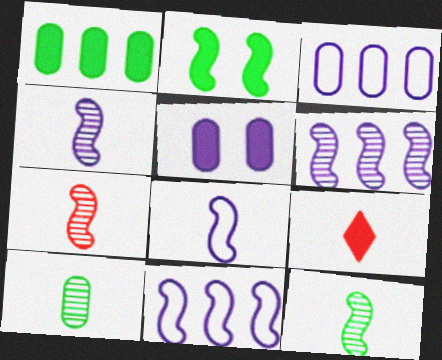[[2, 7, 11], 
[4, 7, 12], 
[8, 9, 10]]